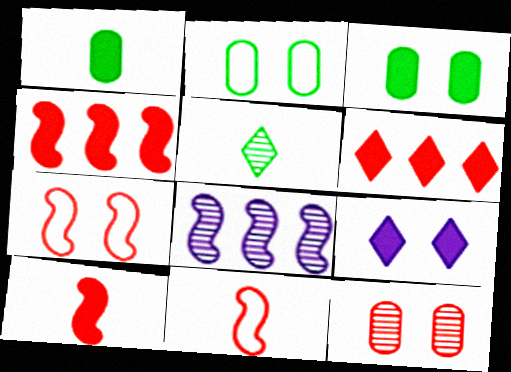[[1, 4, 9], 
[5, 8, 12], 
[6, 11, 12]]